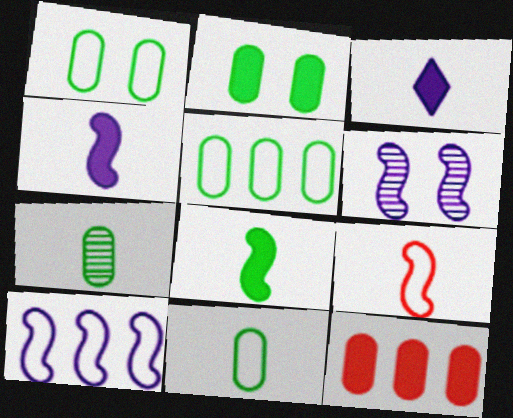[[1, 5, 11], 
[2, 5, 7], 
[3, 7, 9], 
[4, 6, 10]]